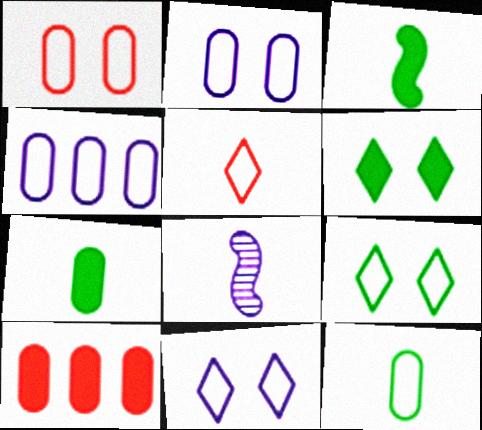[[1, 4, 12], 
[5, 7, 8], 
[8, 9, 10]]